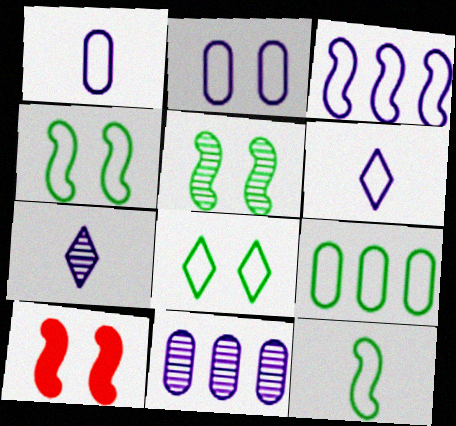[[2, 3, 6], 
[7, 9, 10], 
[8, 9, 12]]